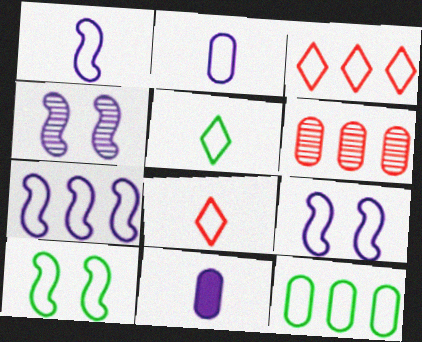[[1, 7, 9], 
[2, 3, 10], 
[3, 7, 12], 
[5, 10, 12], 
[8, 9, 12]]